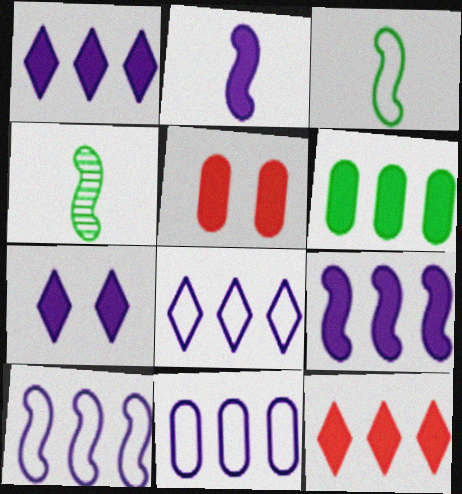[[4, 5, 8], 
[6, 9, 12], 
[8, 10, 11]]